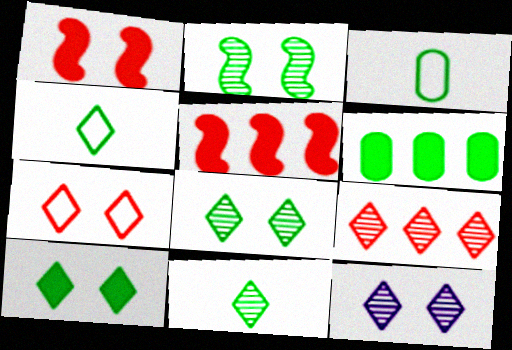[[2, 4, 6], 
[3, 5, 12], 
[7, 10, 12], 
[9, 11, 12]]